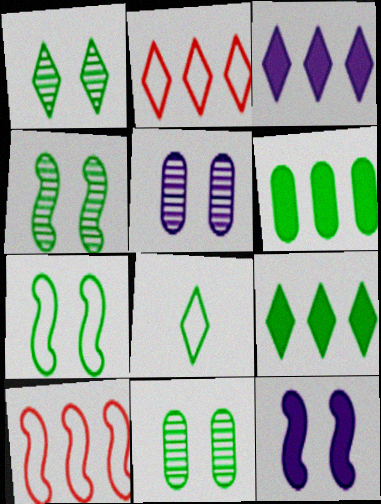[[1, 4, 11], 
[1, 8, 9], 
[4, 6, 8]]